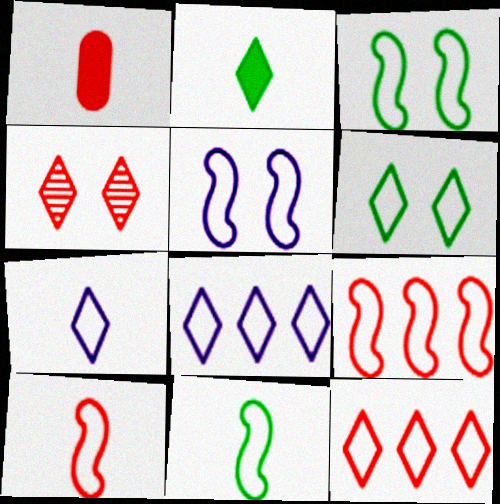[[1, 4, 9], 
[2, 4, 8], 
[5, 9, 11], 
[6, 7, 12]]